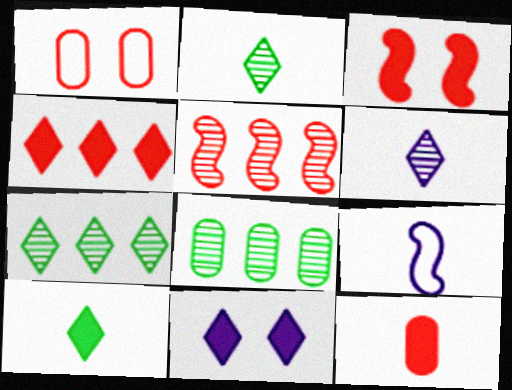[[2, 9, 12], 
[3, 4, 12], 
[4, 10, 11]]